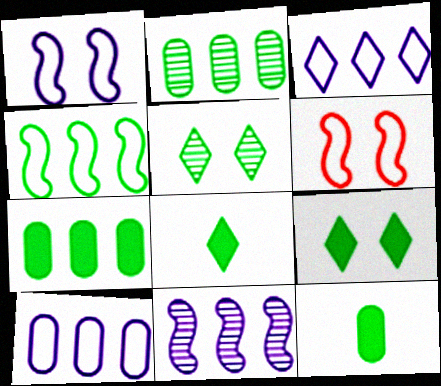[[4, 5, 12]]